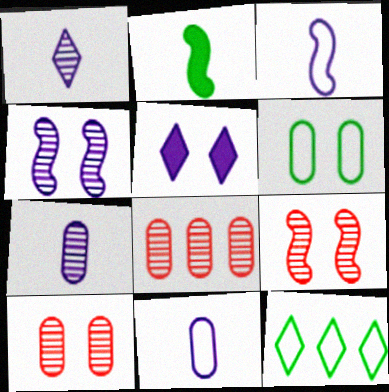[[5, 6, 9]]